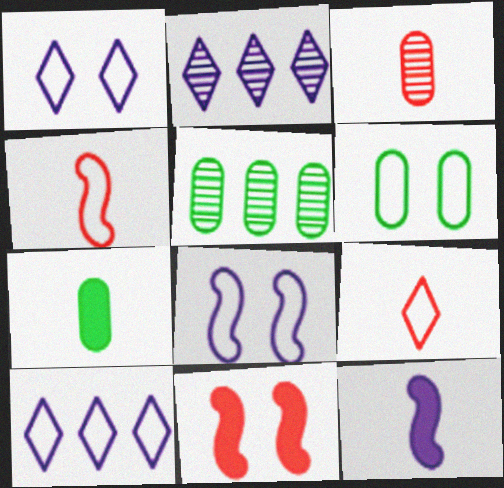[[4, 6, 10], 
[5, 6, 7]]